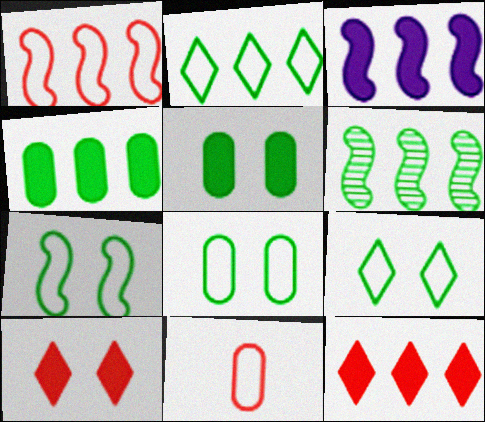[[1, 3, 6], 
[2, 4, 6], 
[3, 4, 12], 
[7, 8, 9]]